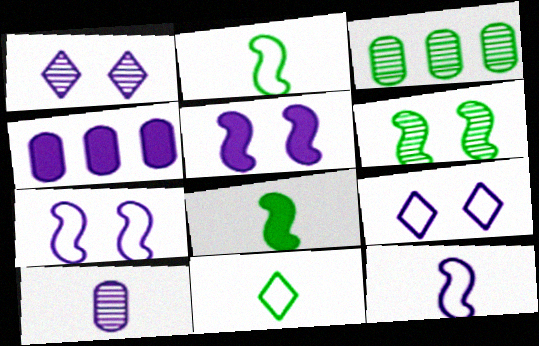[[1, 4, 12]]